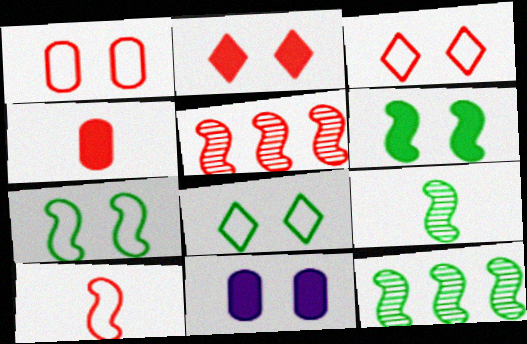[[2, 6, 11], 
[3, 4, 5]]